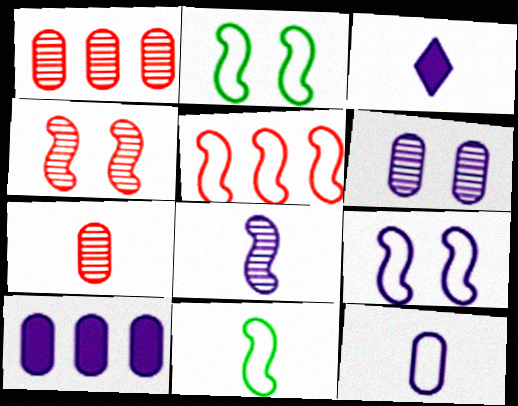[[1, 2, 3], 
[3, 7, 11], 
[3, 8, 12], 
[5, 9, 11], 
[6, 10, 12]]